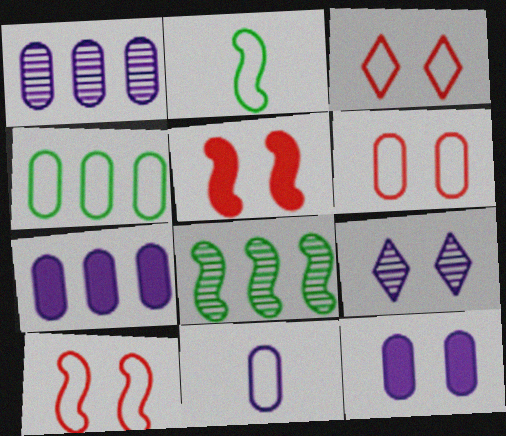[[1, 11, 12], 
[3, 6, 10], 
[4, 6, 11]]